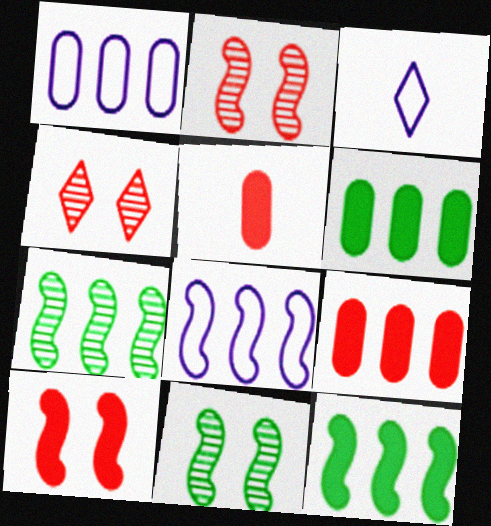[[2, 3, 6], 
[3, 9, 11]]